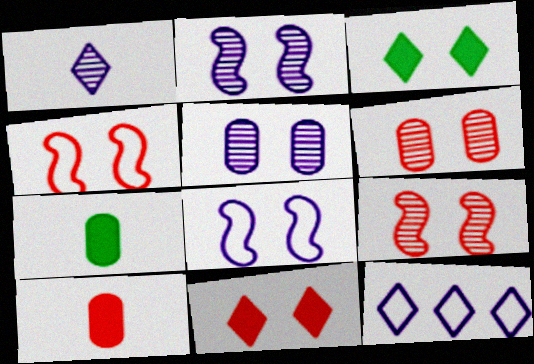[[3, 4, 5], 
[3, 6, 8], 
[4, 6, 11], 
[7, 9, 12]]